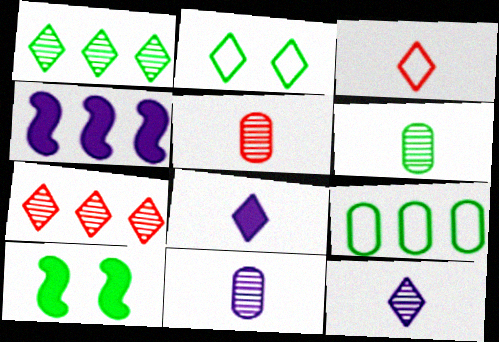[[2, 4, 5], 
[2, 7, 8], 
[4, 7, 9], 
[5, 6, 11]]